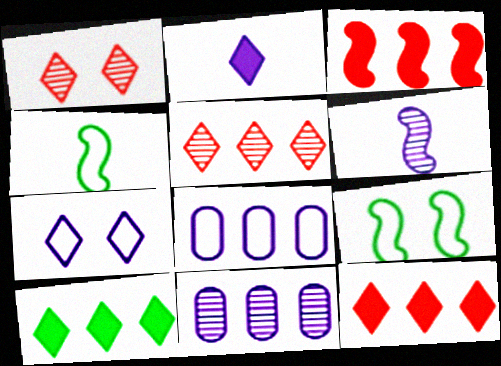[[3, 6, 9]]